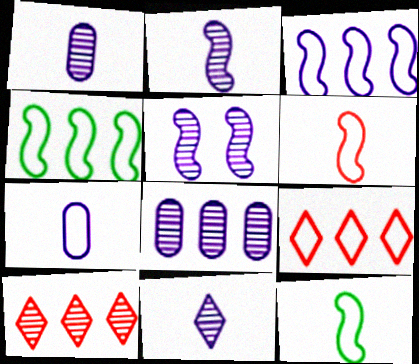[[1, 2, 11], 
[5, 8, 11]]